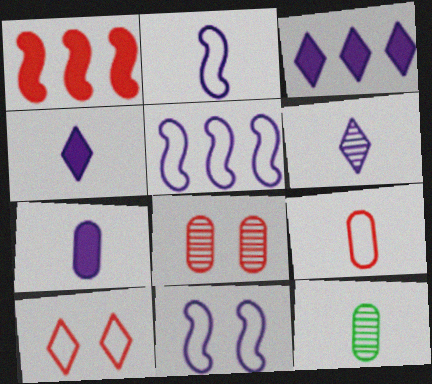[[2, 5, 11], 
[2, 6, 7], 
[7, 9, 12]]